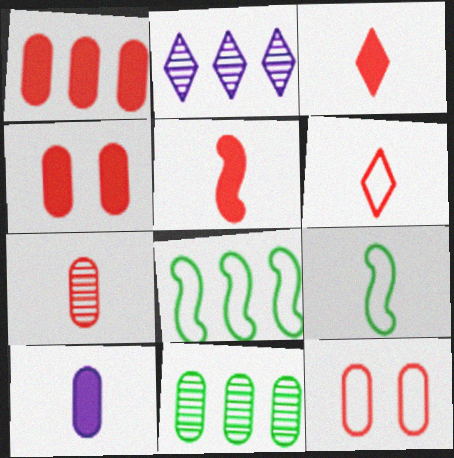[[1, 2, 8], 
[1, 7, 12], 
[2, 4, 9], 
[5, 6, 7], 
[10, 11, 12]]